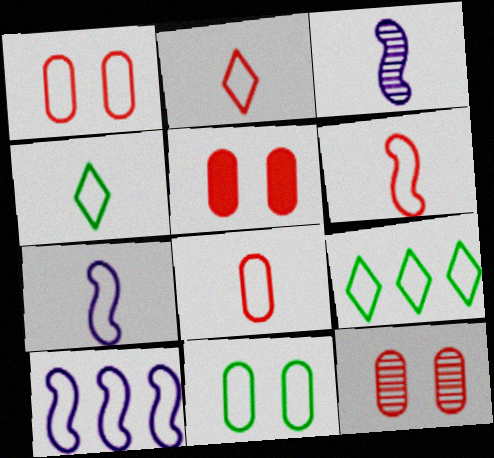[[1, 4, 10], 
[1, 5, 12], 
[1, 7, 9], 
[2, 6, 8], 
[2, 10, 11], 
[3, 5, 9], 
[4, 7, 8]]